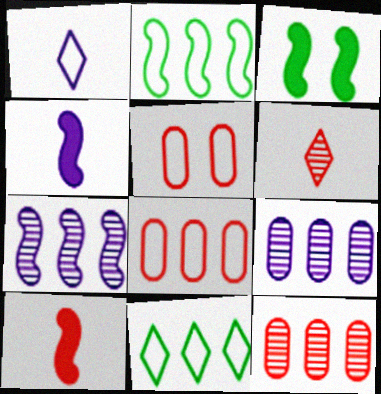[[1, 2, 5], 
[1, 3, 12]]